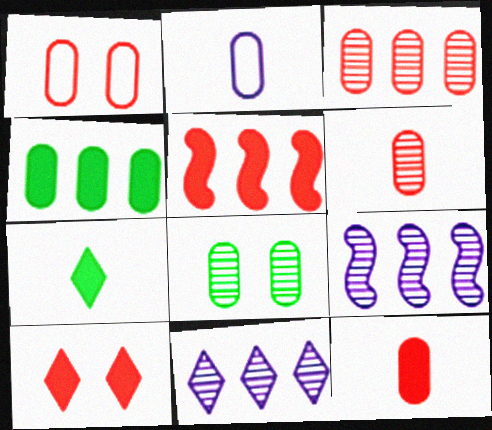[[1, 3, 12], 
[1, 7, 9], 
[5, 10, 12]]